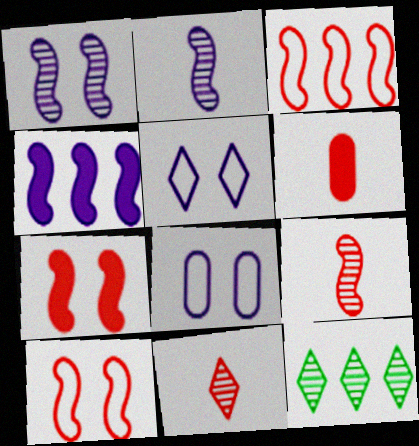[[3, 7, 9]]